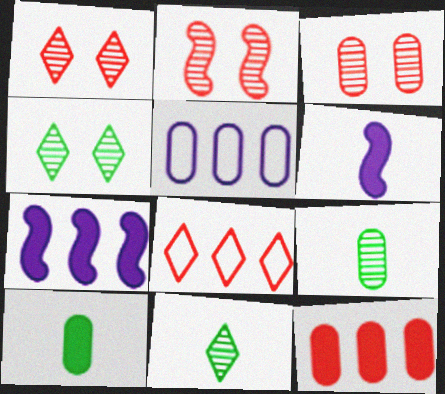[[1, 2, 3], 
[3, 5, 10]]